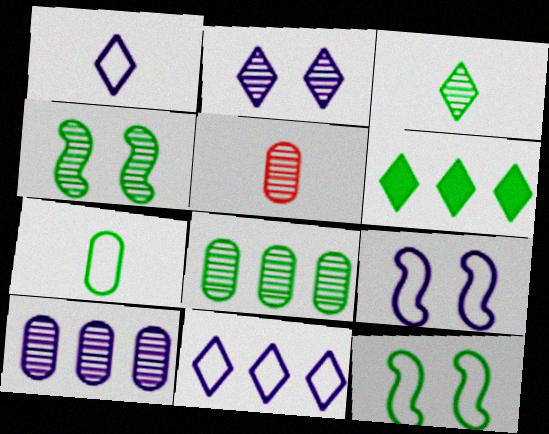[[3, 4, 8], 
[4, 6, 7], 
[5, 6, 9]]